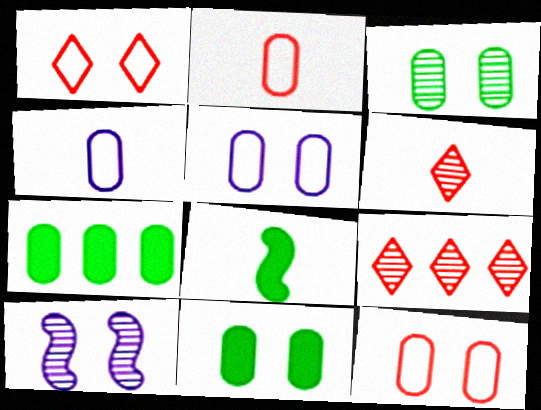[[1, 10, 11], 
[4, 6, 8], 
[5, 8, 9]]